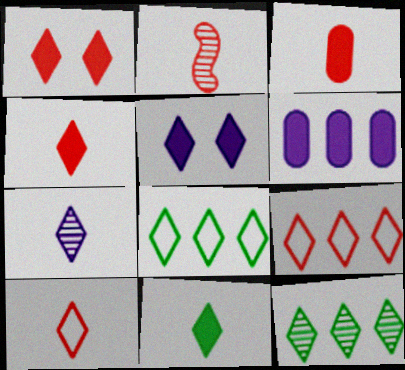[[1, 7, 8], 
[2, 3, 10], 
[5, 10, 12], 
[7, 10, 11]]